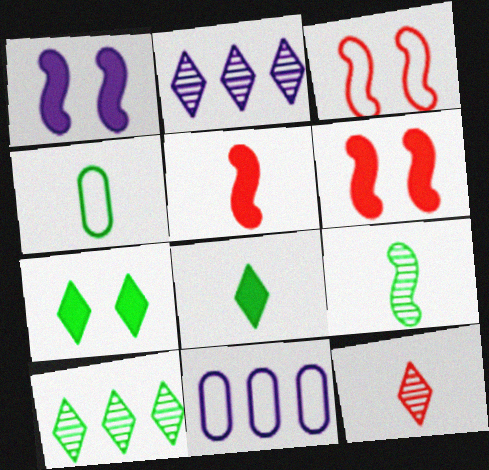[[2, 4, 6], 
[4, 8, 9]]